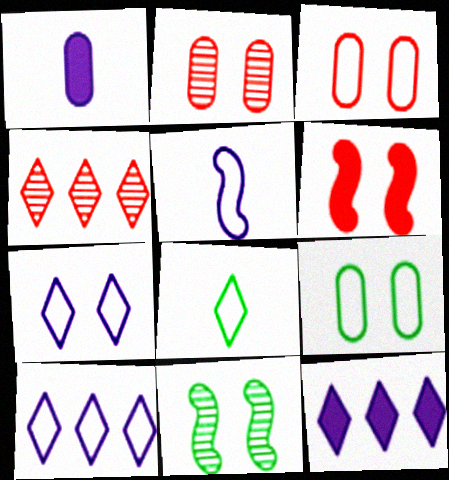[]